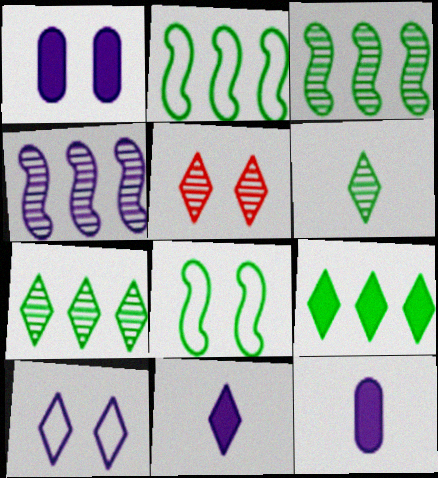[[1, 5, 8], 
[2, 5, 12], 
[4, 10, 12]]